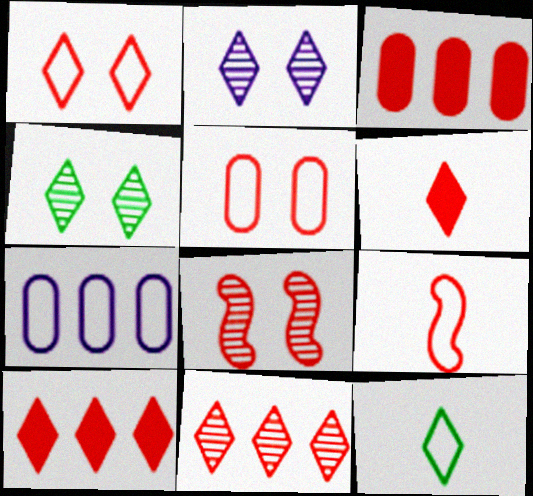[[1, 6, 11], 
[2, 10, 12]]